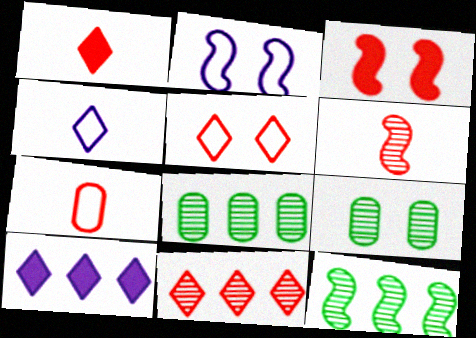[[1, 2, 8], 
[1, 5, 11], 
[1, 6, 7], 
[3, 4, 8], 
[3, 7, 11]]